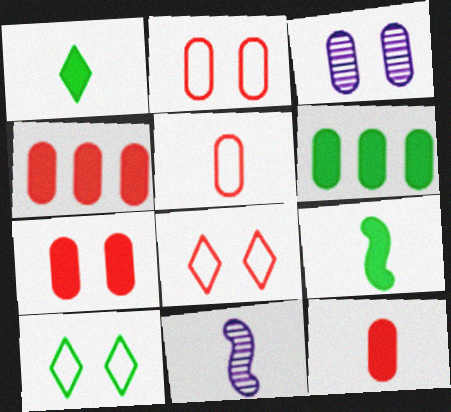[[1, 5, 11], 
[3, 5, 6], 
[4, 7, 12], 
[4, 10, 11], 
[6, 8, 11]]